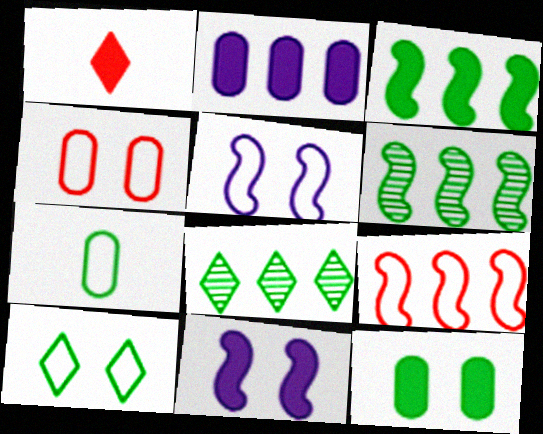[[2, 8, 9], 
[4, 5, 10]]